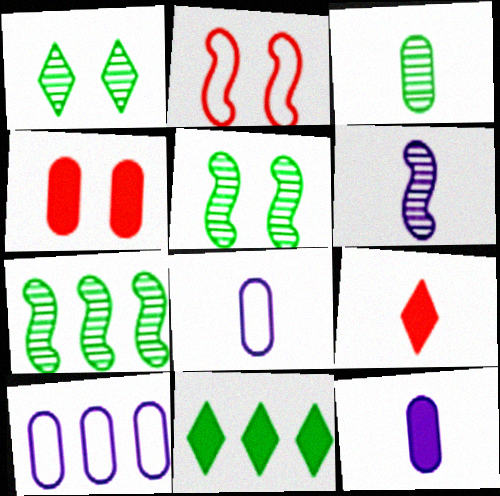[[1, 3, 7], 
[3, 4, 10], 
[5, 9, 10]]